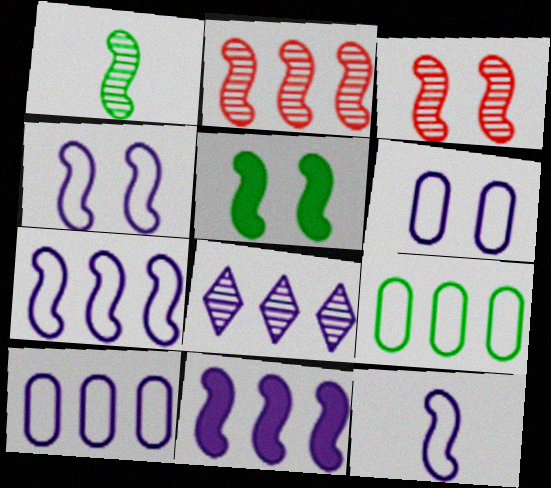[[2, 5, 12], 
[3, 4, 5], 
[4, 7, 12], 
[8, 10, 11]]